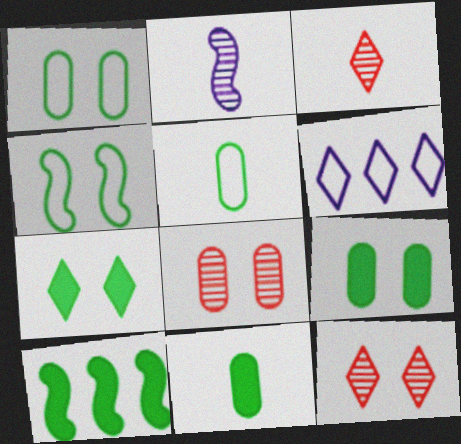[[3, 6, 7], 
[7, 10, 11]]